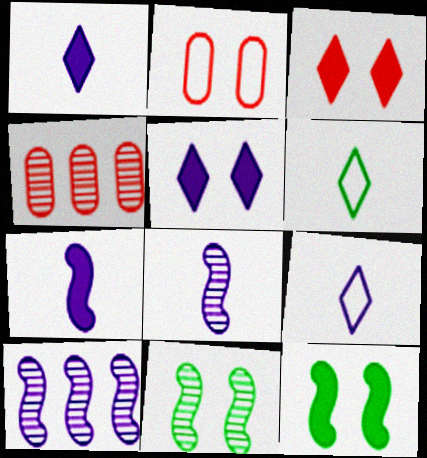[[2, 5, 11], 
[4, 9, 12]]